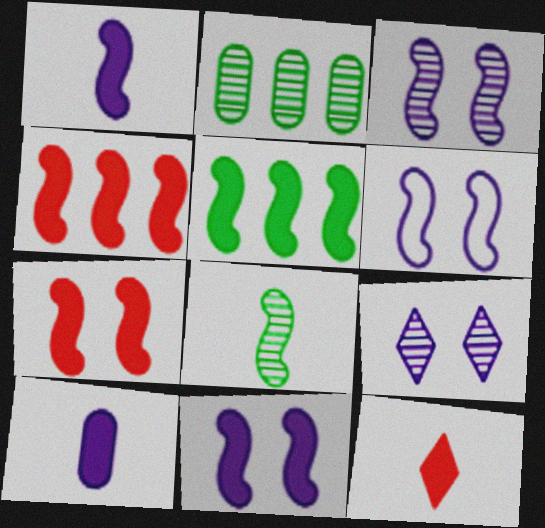[[1, 5, 7], 
[2, 6, 12], 
[3, 6, 11], 
[4, 6, 8]]